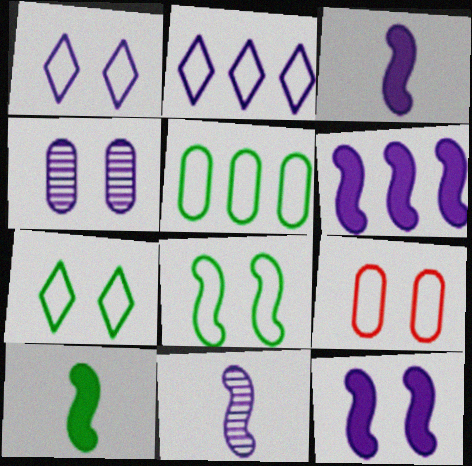[[1, 4, 12], 
[1, 8, 9], 
[2, 3, 4], 
[3, 6, 12]]